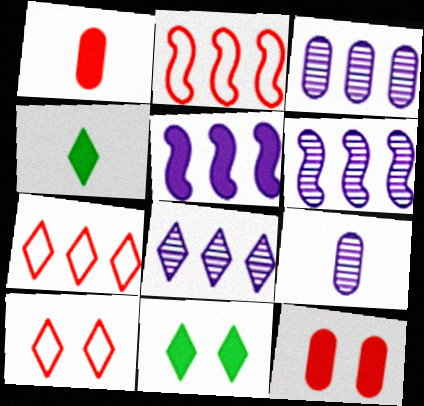[[1, 5, 11], 
[2, 9, 11], 
[3, 6, 8], 
[4, 5, 12], 
[4, 8, 10]]